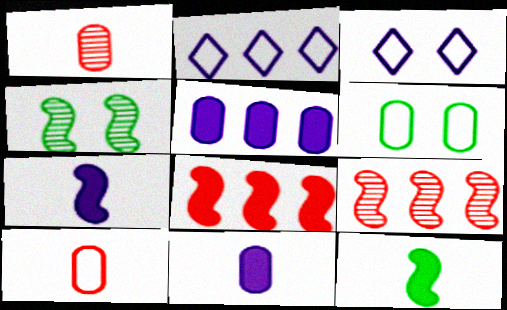[[1, 5, 6]]